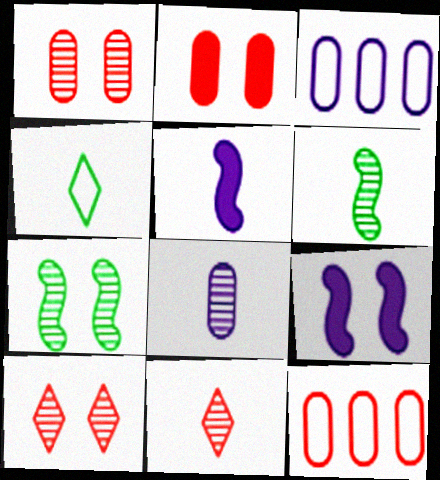[[6, 8, 11]]